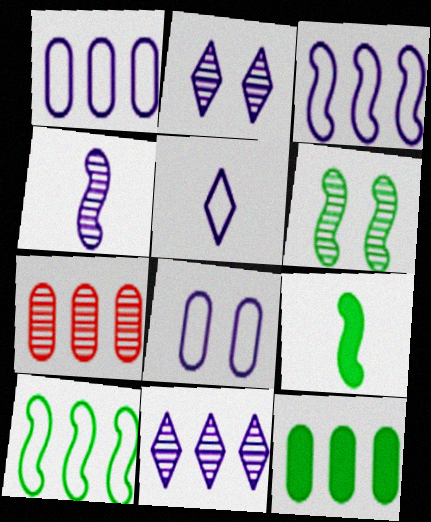[[1, 7, 12], 
[3, 5, 8], 
[6, 9, 10]]